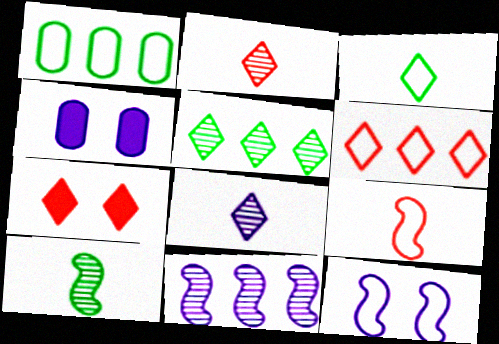[[2, 6, 7], 
[4, 5, 9], 
[4, 6, 10]]